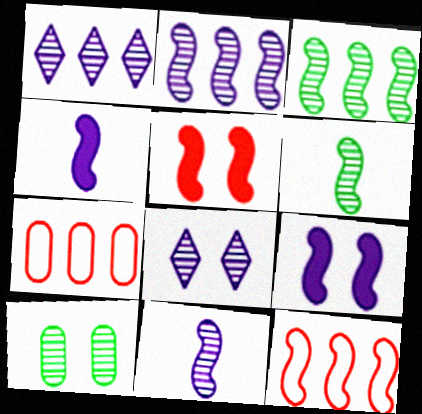[[6, 9, 12]]